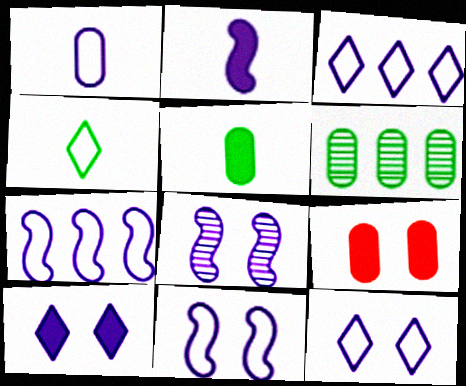[[1, 3, 11], 
[1, 6, 9], 
[1, 7, 12], 
[2, 7, 8]]